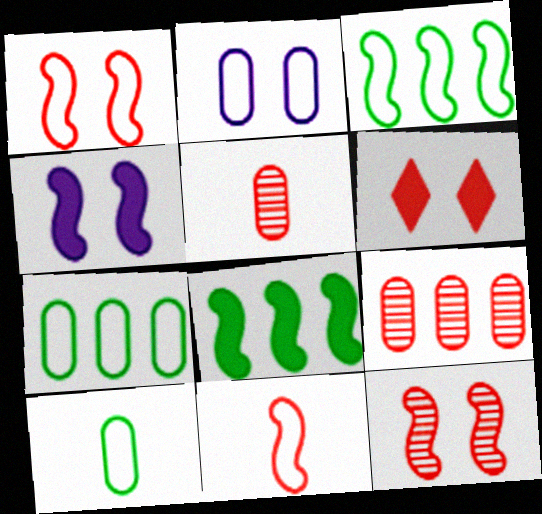[[6, 9, 11]]